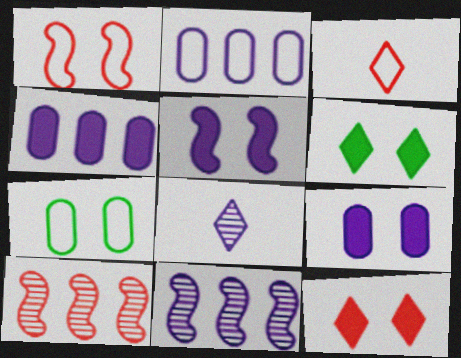[[2, 5, 8]]